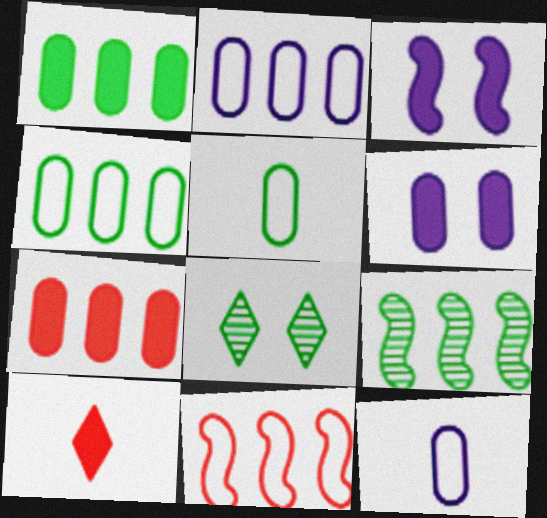[[1, 3, 10]]